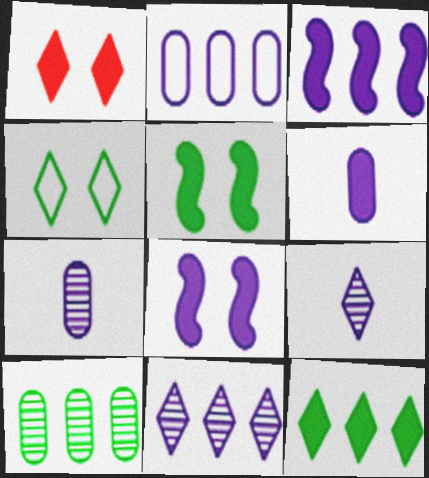[[2, 3, 11], 
[2, 8, 9]]